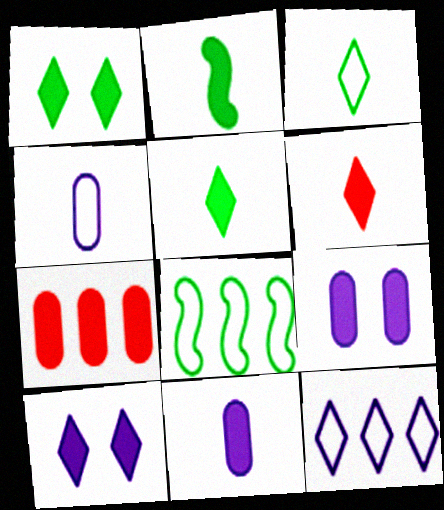[[2, 6, 11], 
[2, 7, 10]]